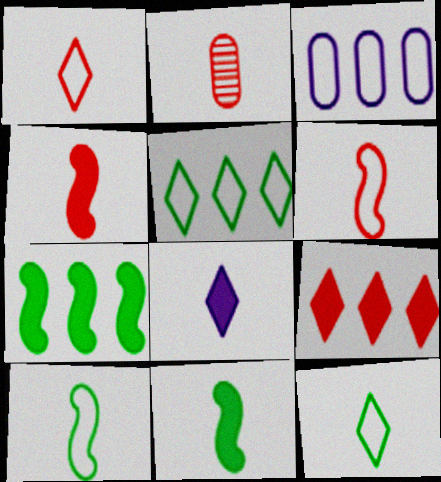[[1, 2, 4], 
[2, 8, 10]]